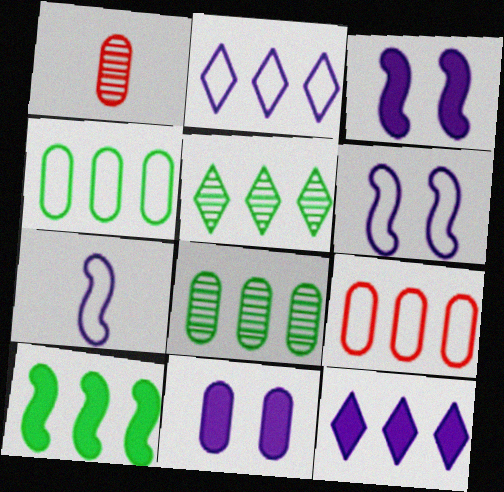[[1, 4, 11], 
[4, 5, 10]]